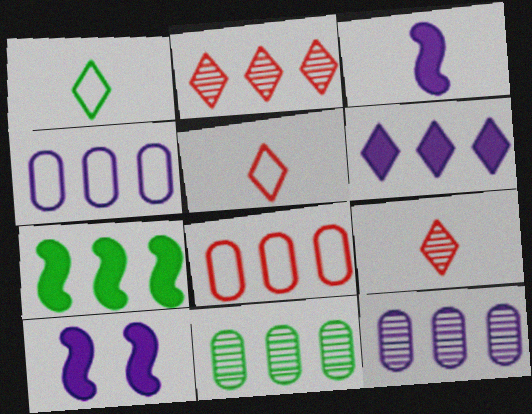[[2, 4, 7], 
[5, 10, 11]]